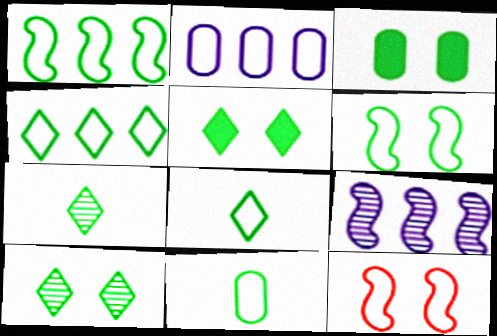[[1, 3, 7], 
[2, 8, 12], 
[3, 6, 10], 
[4, 5, 7], 
[4, 6, 11]]